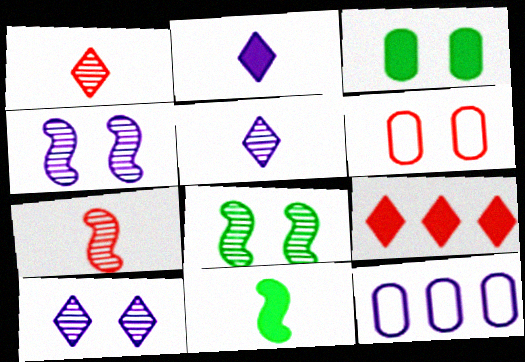[[2, 4, 12], 
[6, 7, 9]]